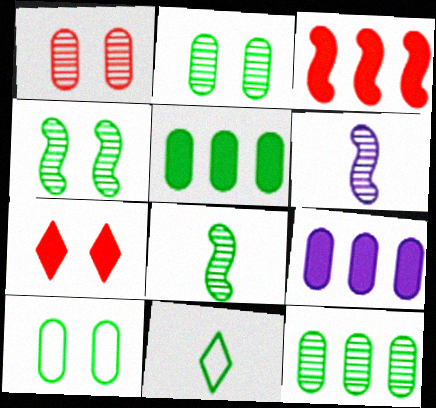[[4, 5, 11]]